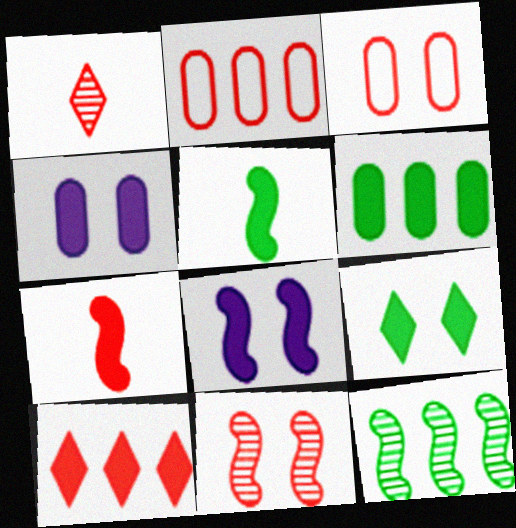[[4, 5, 10], 
[5, 6, 9]]